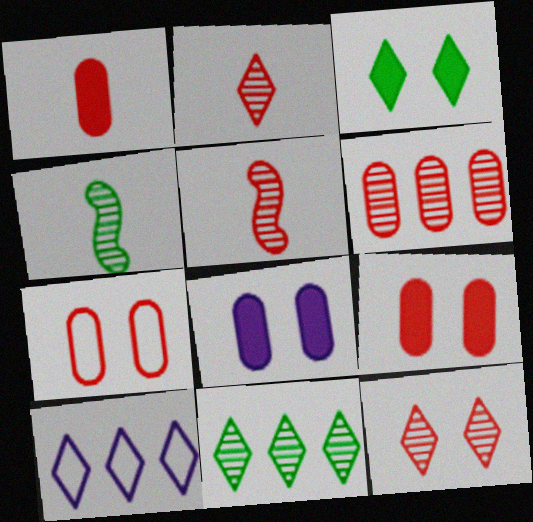[[1, 6, 7], 
[2, 3, 10], 
[4, 9, 10], 
[5, 6, 12]]